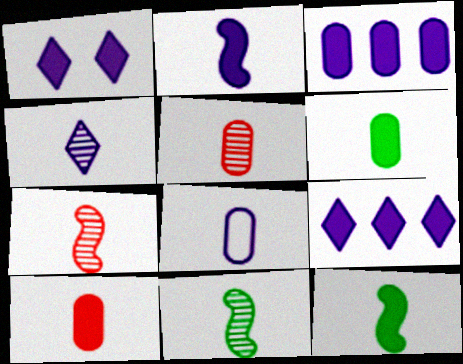[[1, 2, 3], 
[2, 4, 8], 
[4, 5, 11], 
[5, 6, 8]]